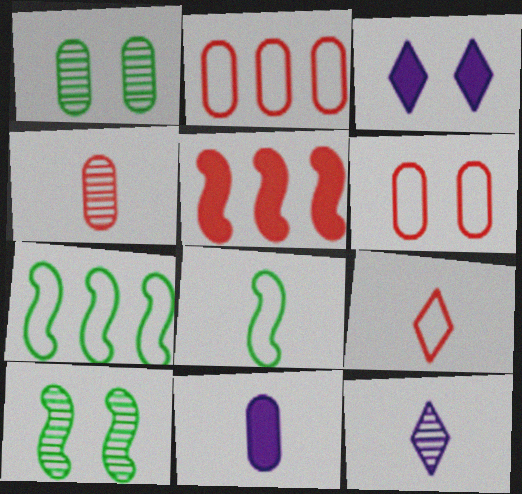[[1, 2, 11], 
[3, 4, 7], 
[3, 6, 10]]